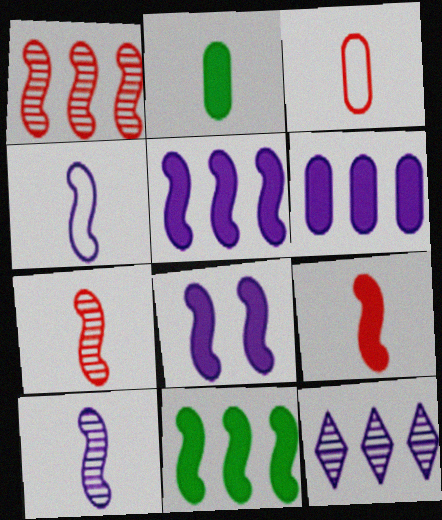[[8, 9, 11]]